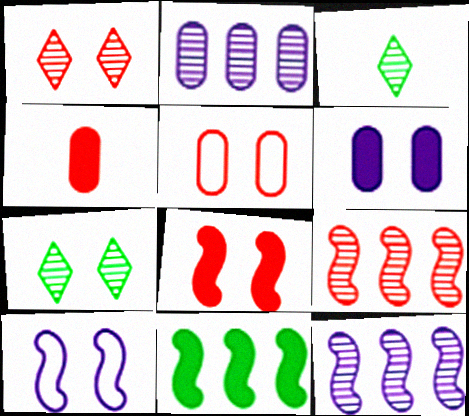[[1, 5, 8]]